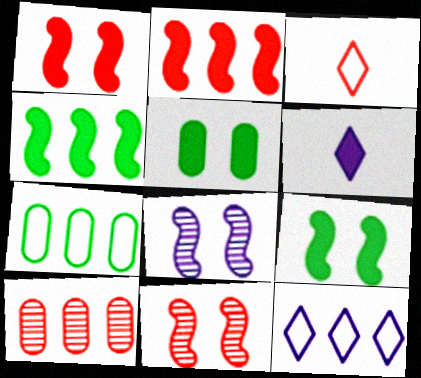[[1, 3, 10], 
[2, 5, 6], 
[4, 10, 12], 
[6, 7, 11]]